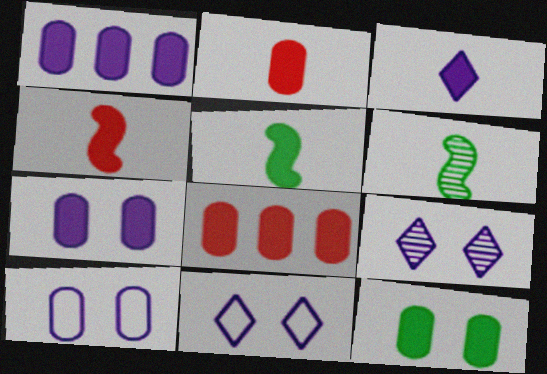[[1, 2, 12], 
[2, 3, 5], 
[6, 8, 11]]